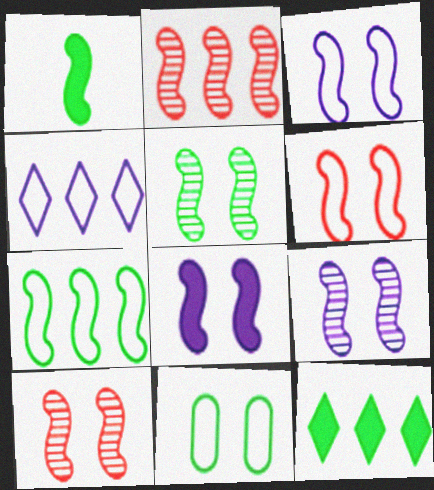[[1, 2, 3], 
[1, 5, 7], 
[3, 8, 9], 
[5, 6, 8], 
[5, 9, 10]]